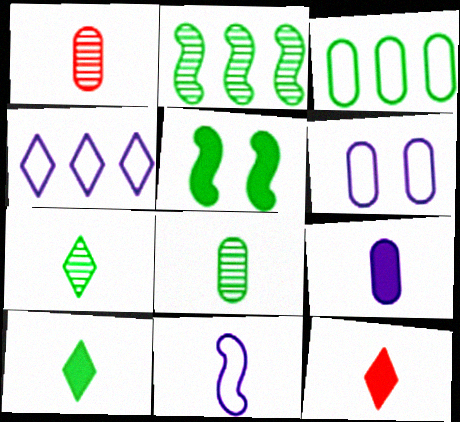[[1, 4, 5], 
[1, 10, 11], 
[2, 6, 12], 
[3, 5, 7], 
[4, 6, 11], 
[8, 11, 12]]